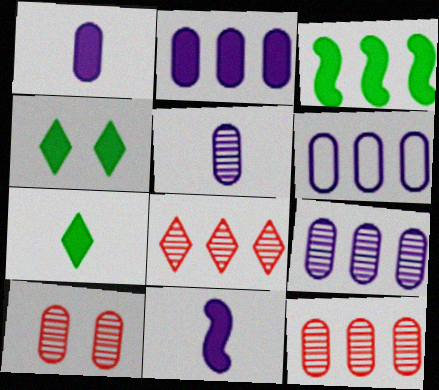[[2, 6, 9], 
[3, 6, 8]]